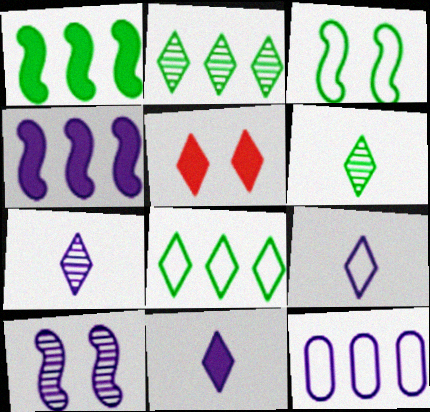[[2, 5, 9], 
[5, 7, 8], 
[7, 9, 11], 
[10, 11, 12]]